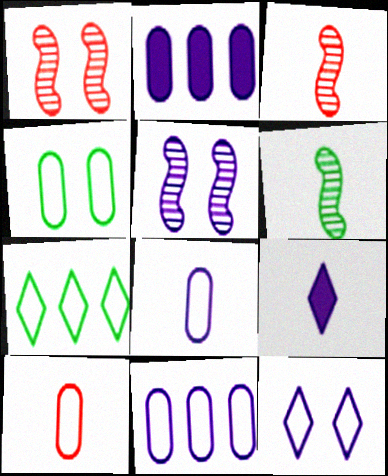[[4, 10, 11], 
[5, 9, 11], 
[6, 9, 10]]